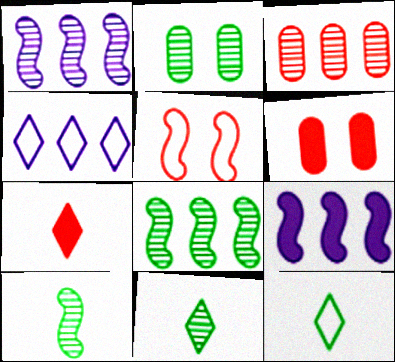[[1, 6, 12], 
[2, 8, 11], 
[3, 5, 7], 
[4, 6, 10], 
[5, 9, 10]]